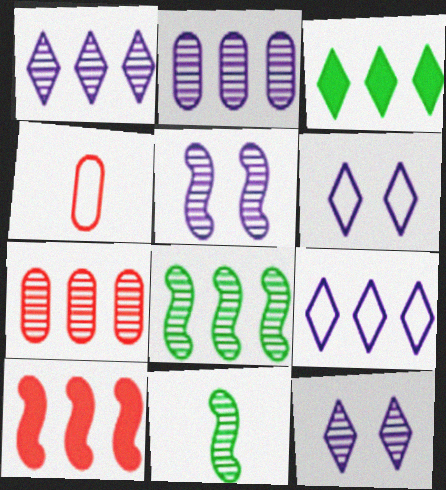[[1, 7, 8], 
[3, 4, 5], 
[7, 11, 12]]